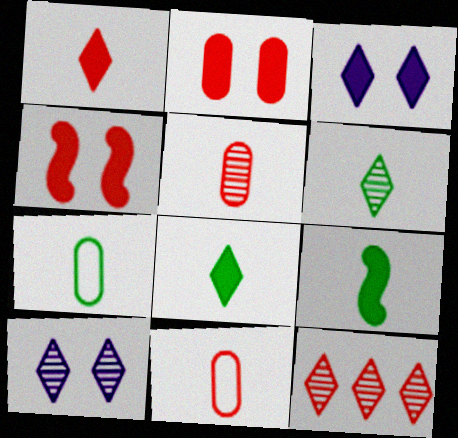[[4, 11, 12], 
[6, 7, 9], 
[6, 10, 12]]